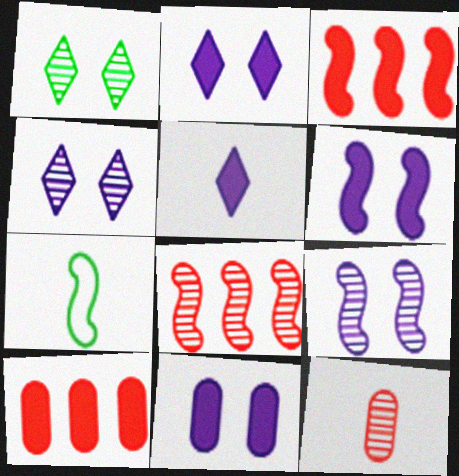[[2, 6, 11], 
[3, 7, 9], 
[4, 7, 10], 
[5, 7, 12], 
[6, 7, 8]]